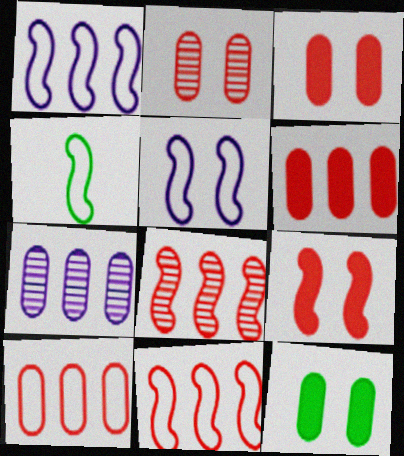[[4, 5, 11]]